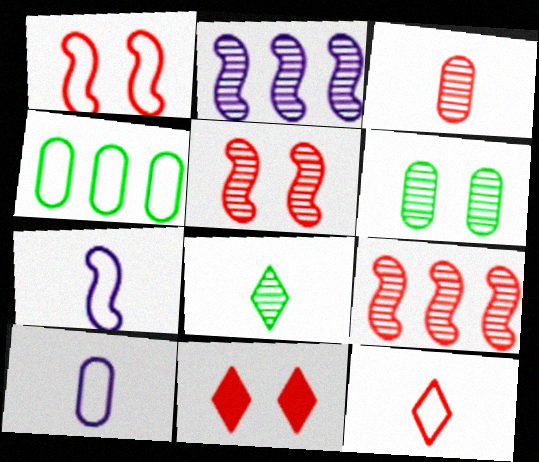[]